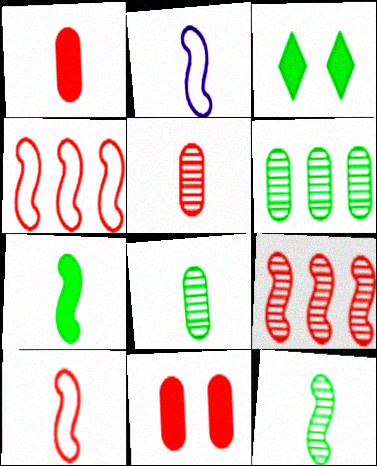[]